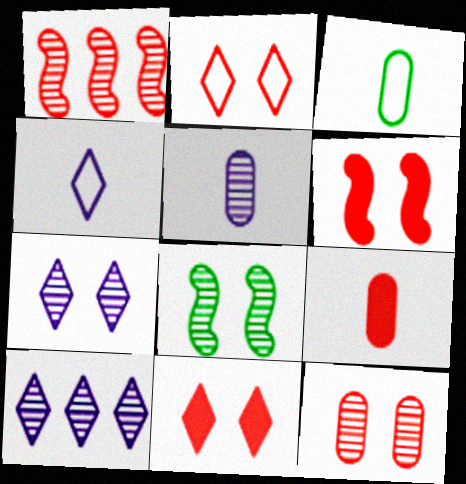[[1, 2, 9], 
[2, 6, 12], 
[3, 5, 9], 
[3, 6, 10], 
[7, 8, 12]]